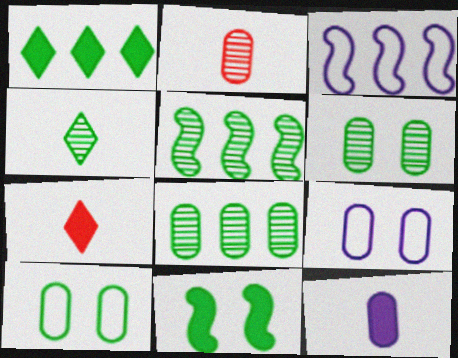[[3, 6, 7], 
[4, 5, 6], 
[5, 7, 9]]